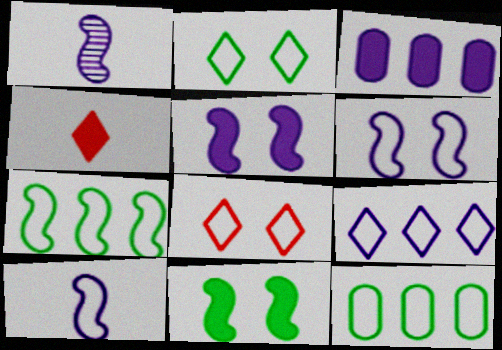[[3, 4, 11], 
[8, 10, 12]]